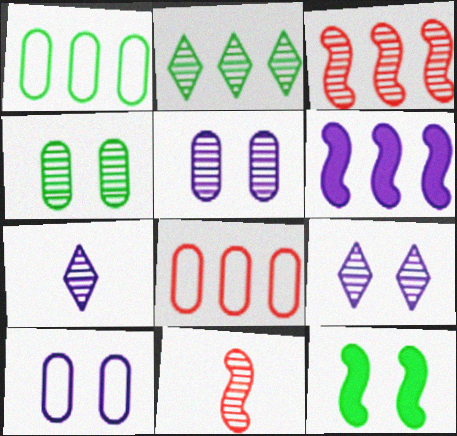[[2, 5, 11], 
[2, 6, 8], 
[3, 4, 7], 
[6, 7, 10], 
[7, 8, 12]]